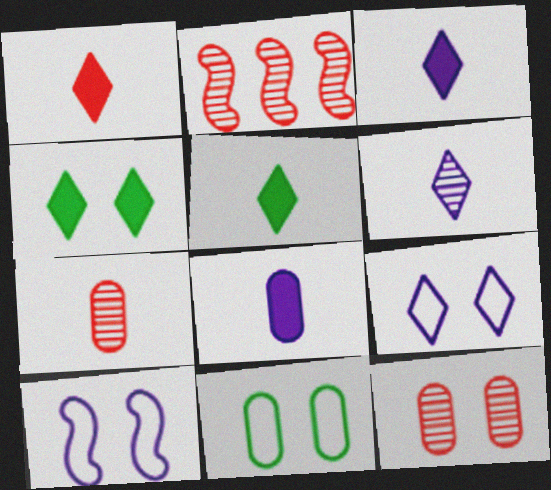[[1, 3, 5], 
[2, 3, 11], 
[4, 10, 12]]